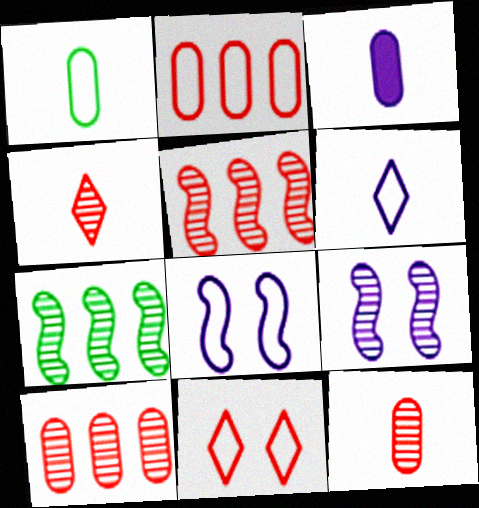[[1, 3, 12], 
[3, 7, 11]]